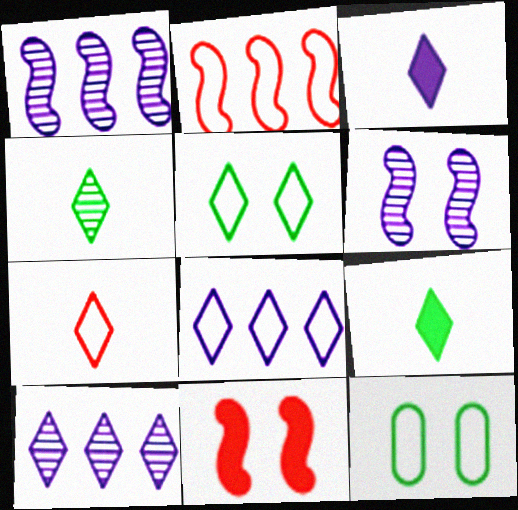[[3, 4, 7], 
[5, 7, 8]]